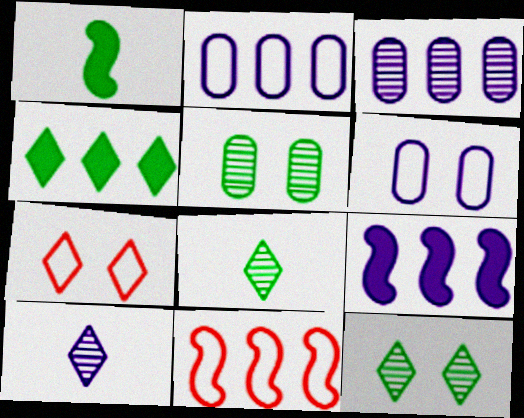[[1, 3, 7], 
[3, 4, 11], 
[4, 7, 10], 
[6, 9, 10]]